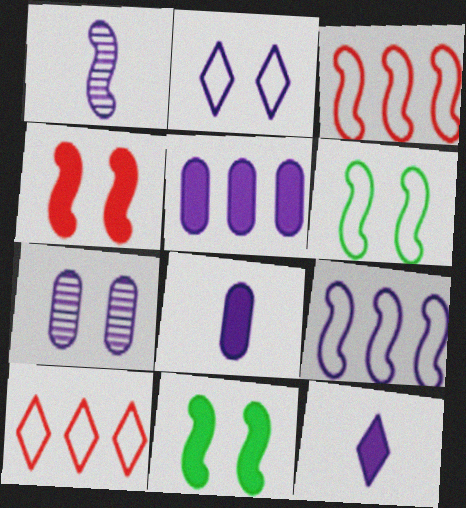[[1, 2, 5], 
[1, 3, 11], 
[7, 9, 12]]